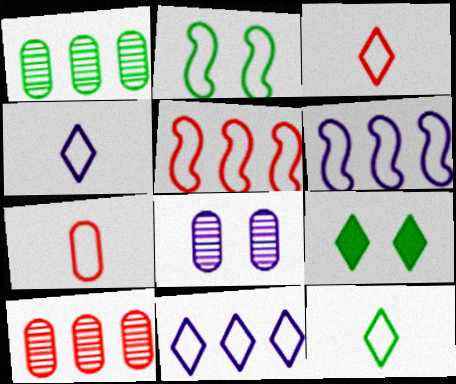[[2, 7, 11], 
[3, 4, 12]]